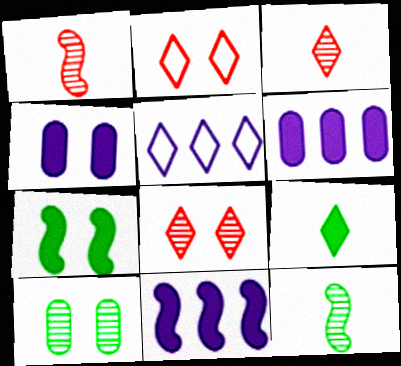[[2, 6, 12], 
[5, 8, 9]]